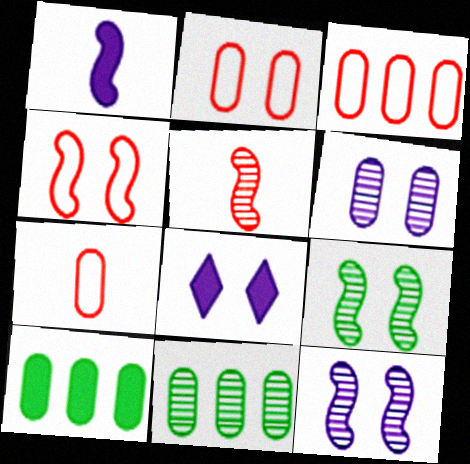[[2, 3, 7], 
[2, 8, 9], 
[6, 7, 10]]